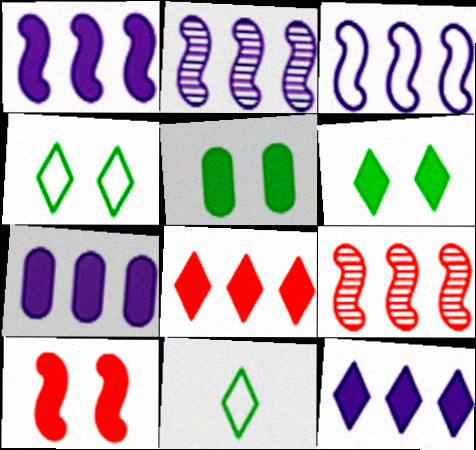[[1, 2, 3], 
[1, 7, 12]]